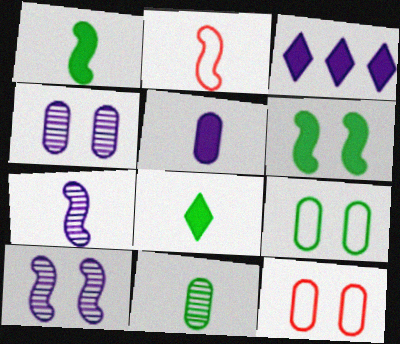[[1, 2, 7]]